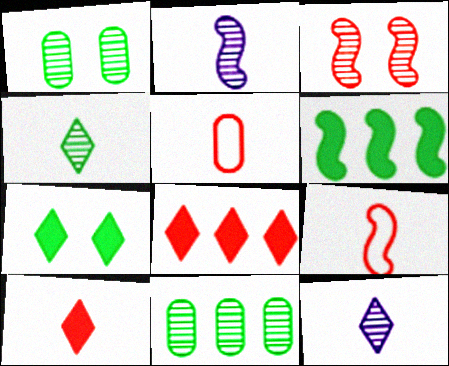[[3, 5, 8], 
[3, 11, 12]]